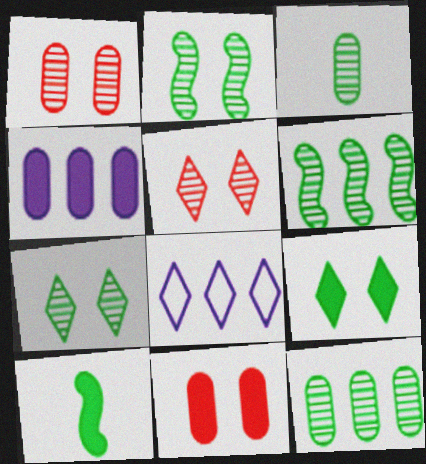[[1, 8, 10], 
[3, 6, 7]]